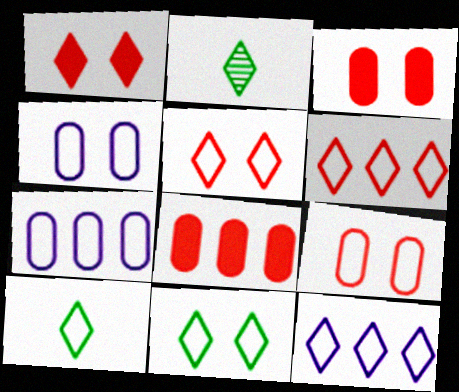[[1, 2, 12], 
[5, 10, 12]]